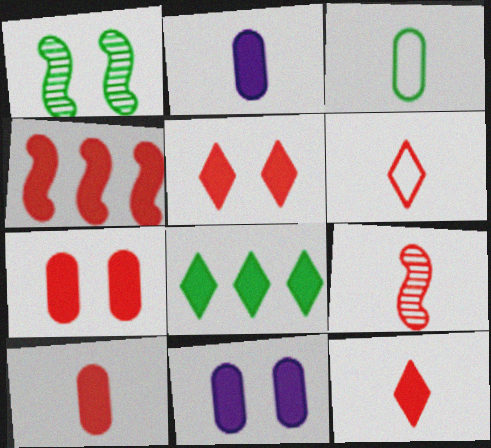[[1, 3, 8], 
[4, 5, 10], 
[4, 7, 12], 
[6, 9, 10]]